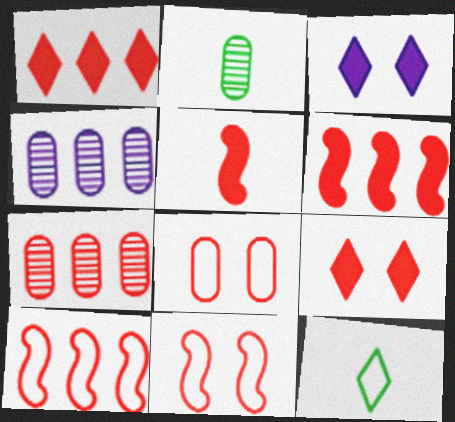[[1, 7, 10], 
[2, 3, 10]]